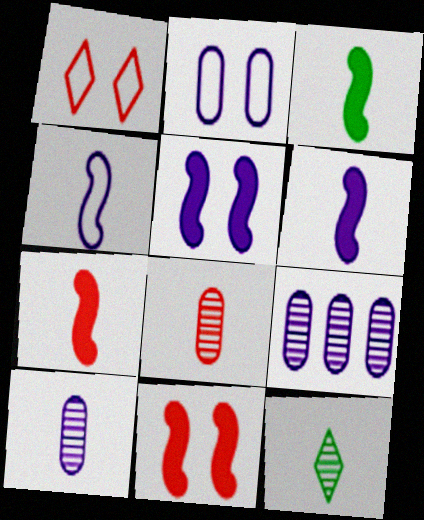[[1, 3, 9], 
[3, 6, 7]]